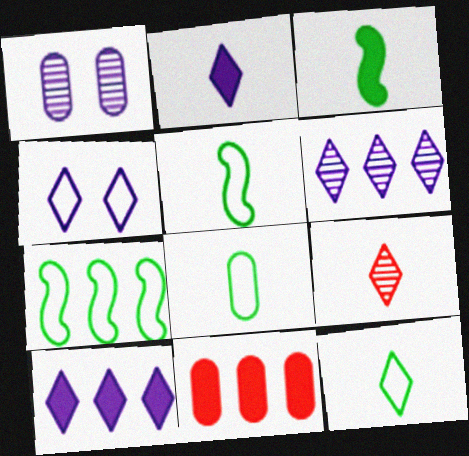[[1, 8, 11], 
[2, 4, 6], 
[2, 9, 12], 
[5, 8, 12], 
[6, 7, 11]]